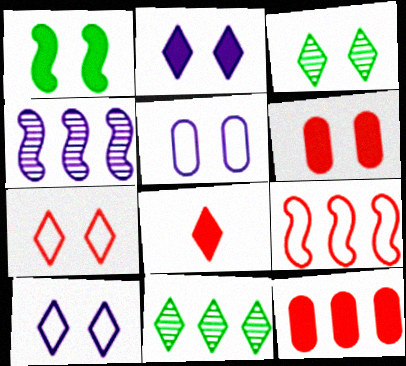[[1, 2, 6], 
[2, 3, 7], 
[8, 10, 11]]